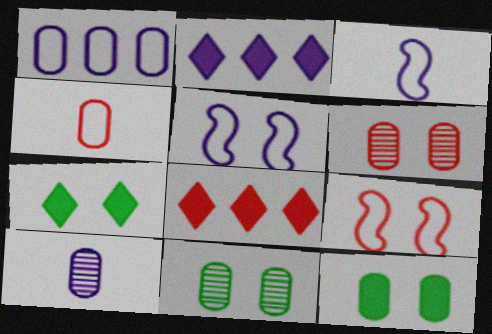[[2, 5, 10], 
[3, 8, 11], 
[5, 6, 7]]